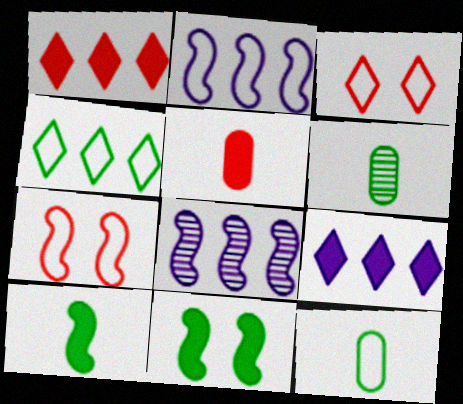[[2, 3, 12], 
[4, 6, 11], 
[5, 9, 11], 
[6, 7, 9], 
[7, 8, 10]]